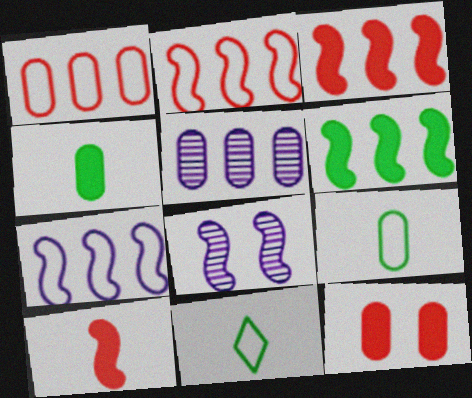[[5, 9, 12]]